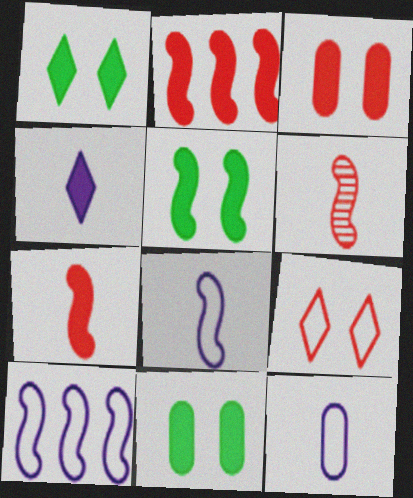[[1, 5, 11], 
[2, 4, 11], 
[5, 6, 10]]